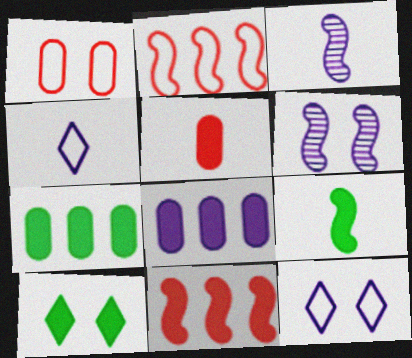[[1, 6, 10], 
[2, 6, 9], 
[3, 8, 12], 
[4, 6, 8], 
[7, 9, 10]]